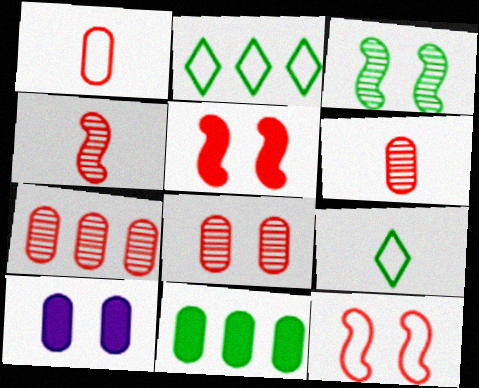[[2, 4, 10], 
[3, 9, 11], 
[6, 7, 8]]